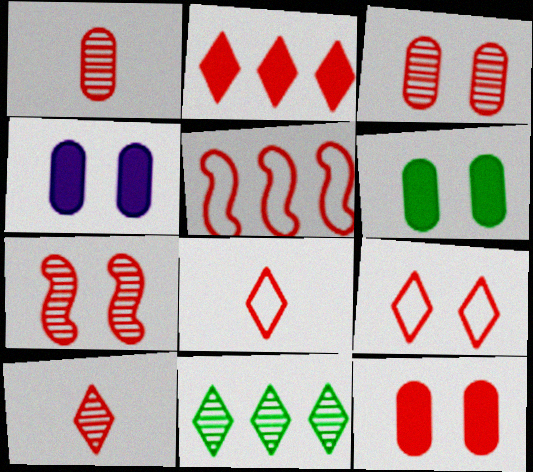[[2, 9, 10], 
[4, 6, 12], 
[5, 10, 12], 
[7, 9, 12]]